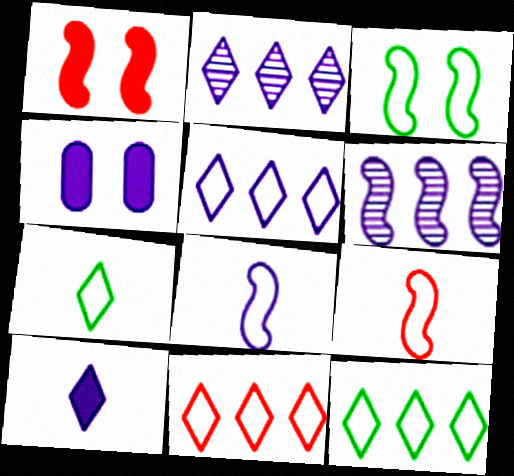[[2, 4, 8], 
[5, 11, 12]]